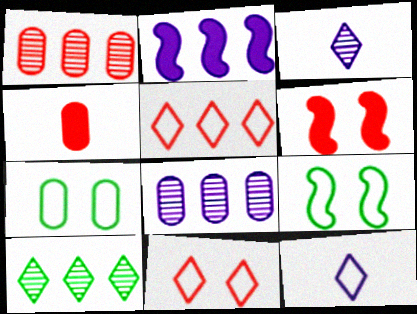[[4, 7, 8]]